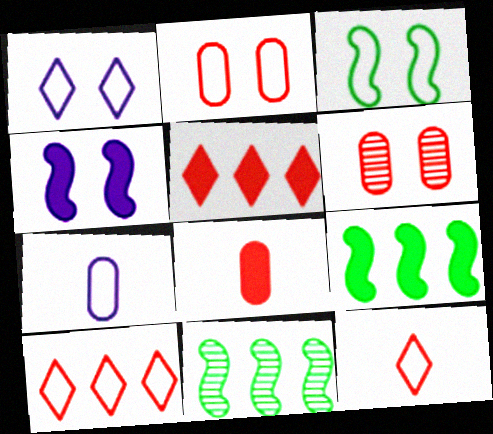[[1, 2, 3], 
[1, 8, 11], 
[3, 7, 10]]